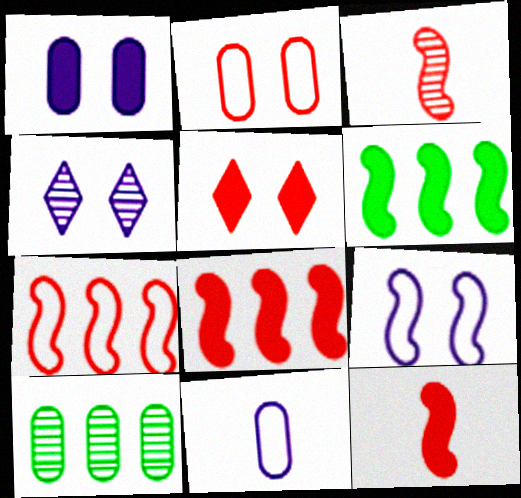[[1, 4, 9], 
[3, 4, 10], 
[3, 6, 9]]